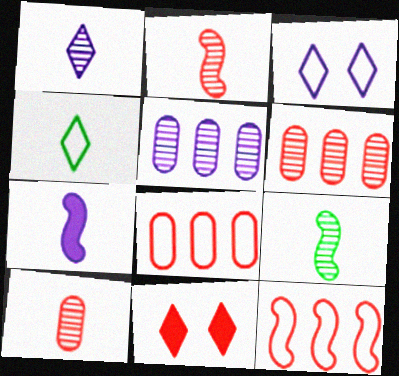[[1, 9, 10], 
[2, 8, 11], 
[3, 5, 7], 
[4, 7, 10], 
[10, 11, 12]]